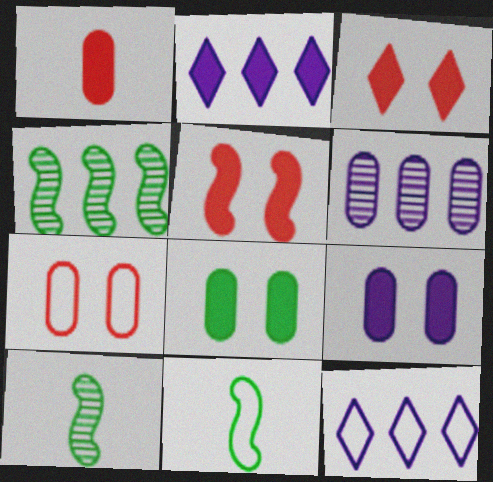[[2, 7, 10], 
[3, 6, 11], 
[7, 11, 12]]